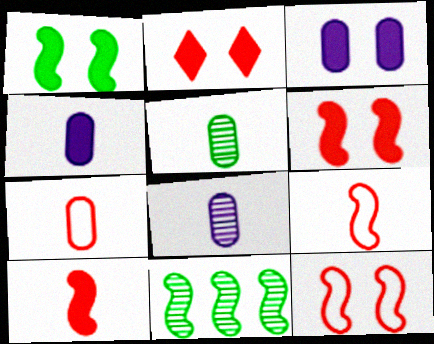[[1, 2, 3], 
[4, 5, 7]]